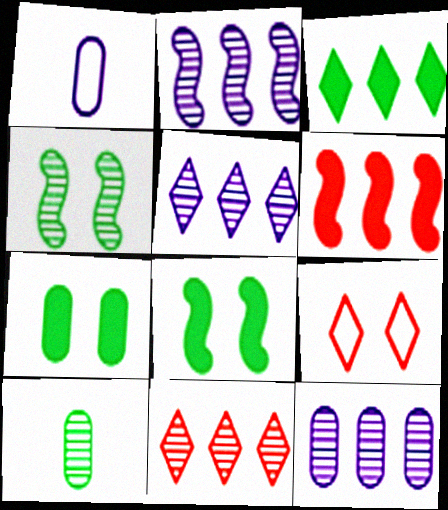[[1, 8, 11], 
[2, 5, 12]]